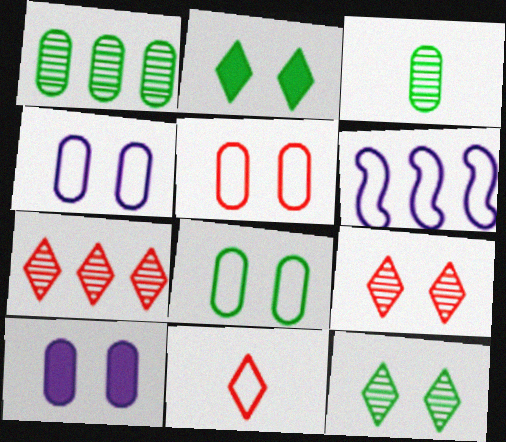[[4, 5, 8], 
[6, 8, 11]]